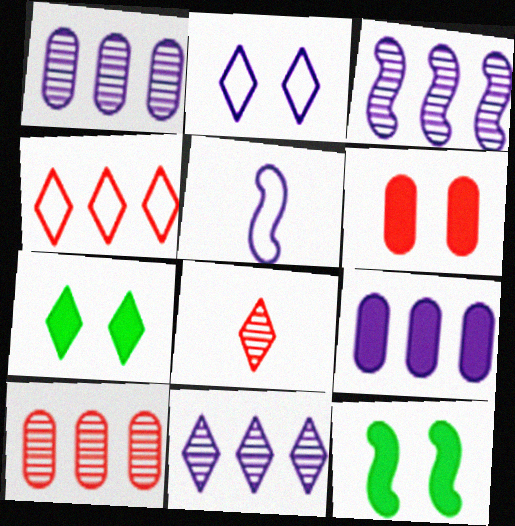[[1, 3, 11], 
[5, 7, 10]]